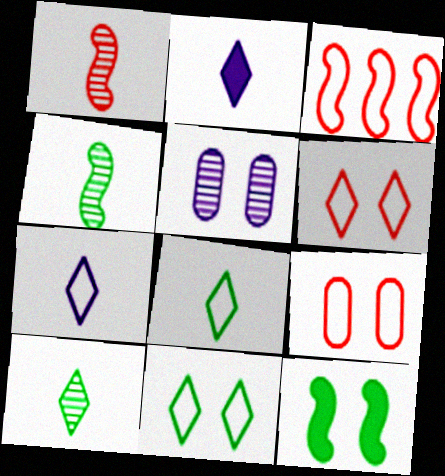[[5, 6, 12]]